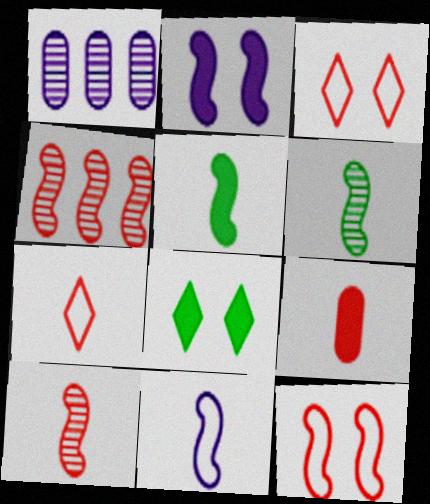[[1, 3, 5], 
[3, 4, 9], 
[5, 10, 11], 
[7, 9, 10]]